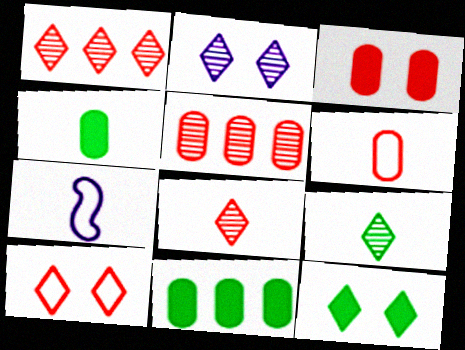[[1, 2, 9], 
[2, 10, 12], 
[3, 5, 6], 
[4, 7, 8], 
[5, 7, 12]]